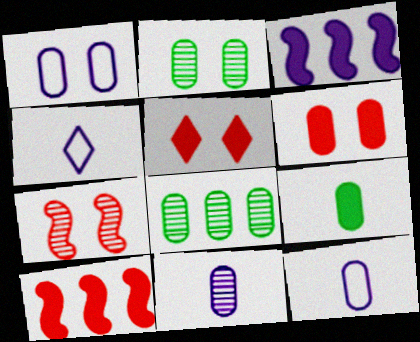[[1, 2, 6], 
[2, 4, 10], 
[3, 5, 9], 
[6, 8, 12]]